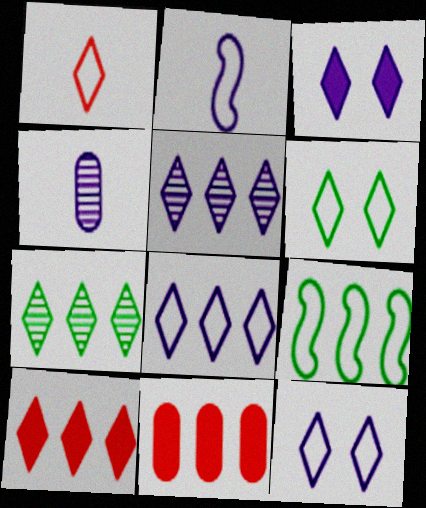[[1, 3, 7], 
[1, 6, 8], 
[5, 9, 11], 
[7, 8, 10]]